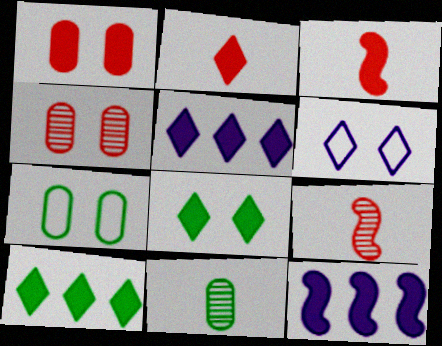[[2, 5, 8], 
[5, 7, 9]]